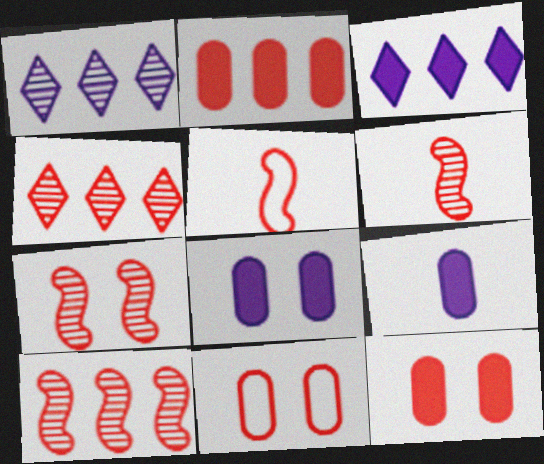[[4, 5, 12], 
[6, 7, 10]]